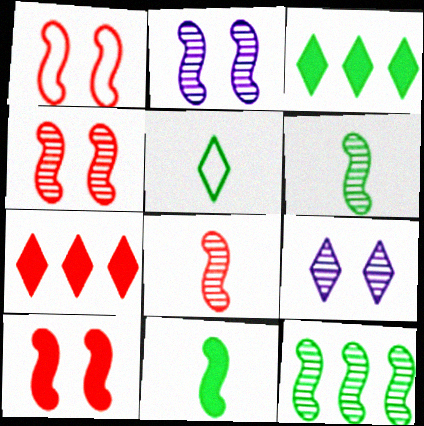[[1, 4, 10], 
[2, 8, 12], 
[5, 7, 9]]